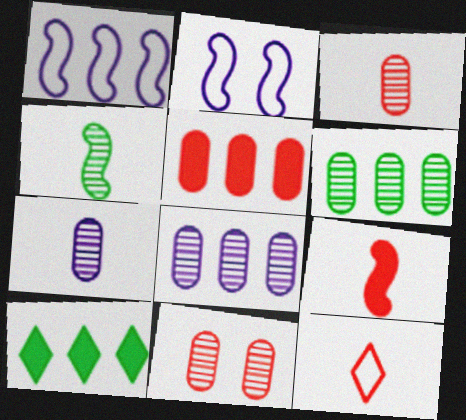[[2, 3, 10], 
[3, 9, 12], 
[6, 7, 11]]